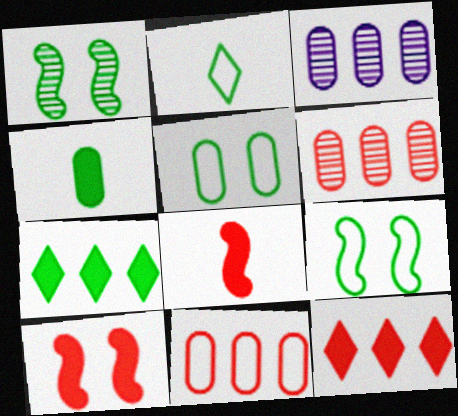[[2, 3, 10]]